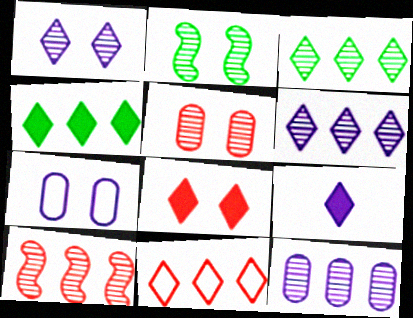[[1, 2, 5], 
[2, 7, 8], 
[3, 10, 12], 
[4, 6, 11], 
[4, 8, 9]]